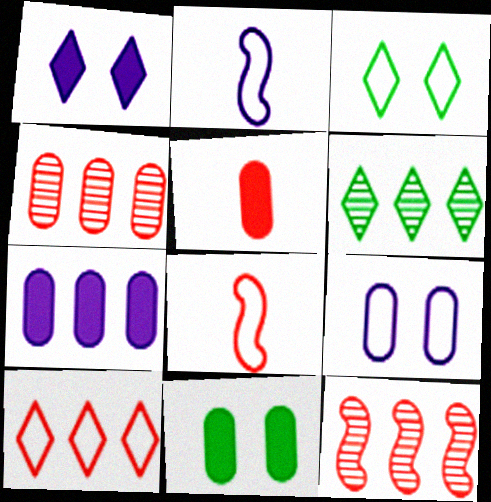[[5, 7, 11]]